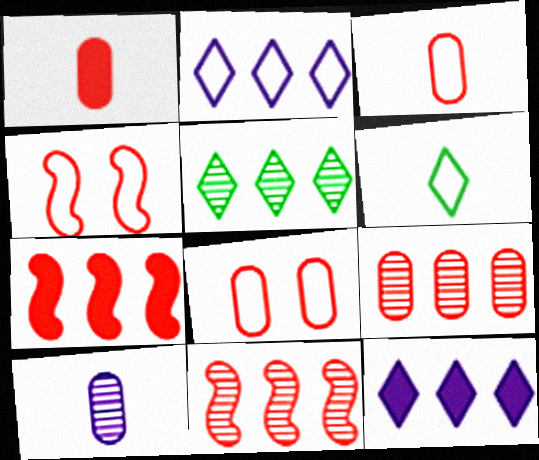[[1, 8, 9]]